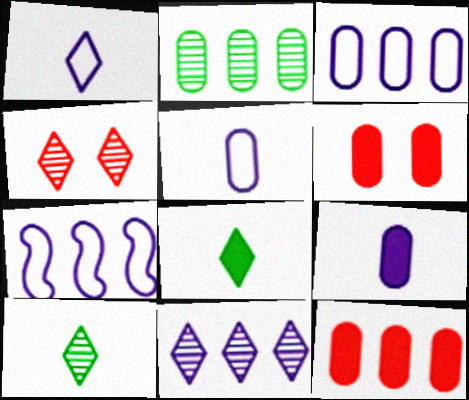[[2, 3, 12], 
[2, 5, 6], 
[4, 10, 11], 
[6, 7, 10]]